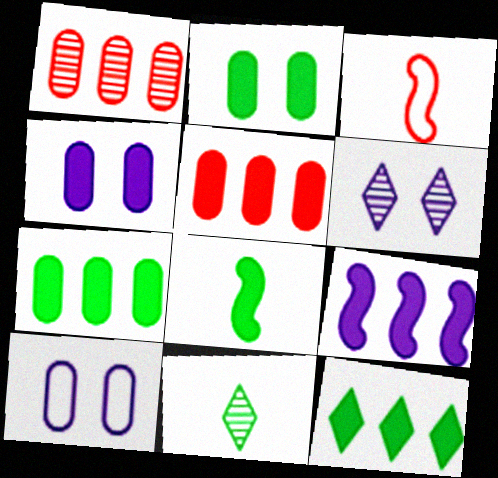[[2, 8, 12], 
[3, 6, 7], 
[5, 9, 12]]